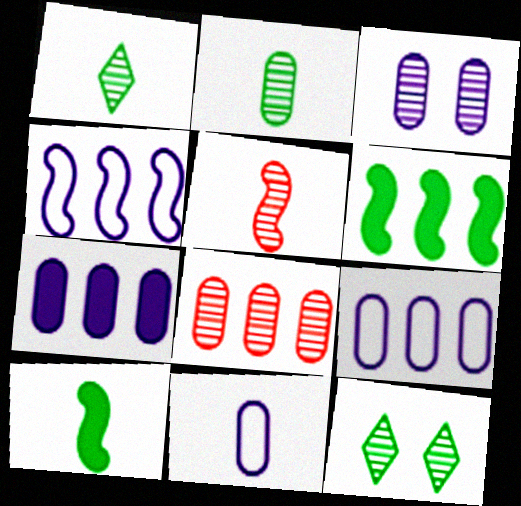[[2, 3, 8], 
[3, 7, 11]]